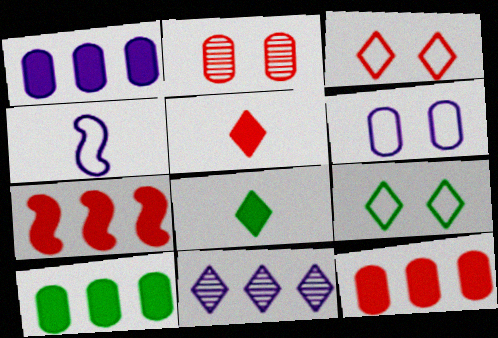[[1, 10, 12], 
[3, 8, 11], 
[5, 9, 11]]